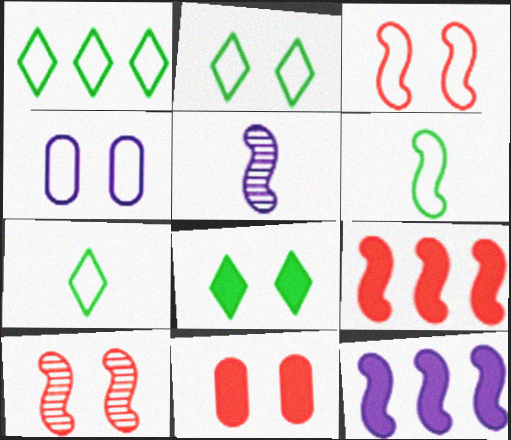[[1, 2, 7], 
[1, 5, 11], 
[2, 3, 4], 
[4, 8, 10], 
[6, 10, 12]]